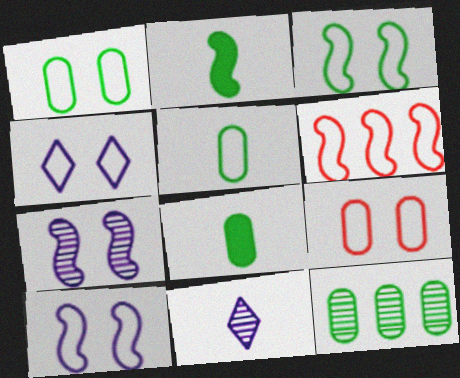[[1, 8, 12], 
[2, 6, 7], 
[3, 4, 9], 
[4, 5, 6]]